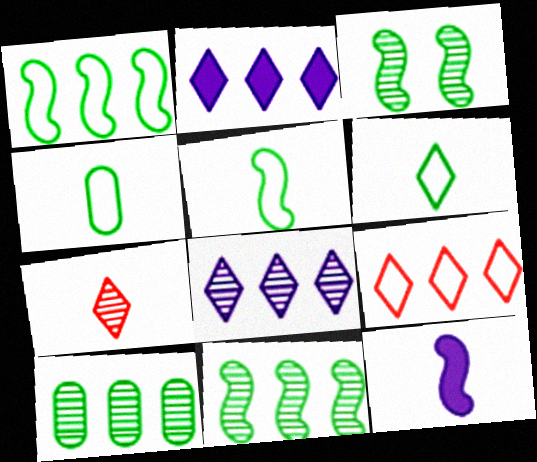[[4, 5, 6], 
[4, 7, 12]]